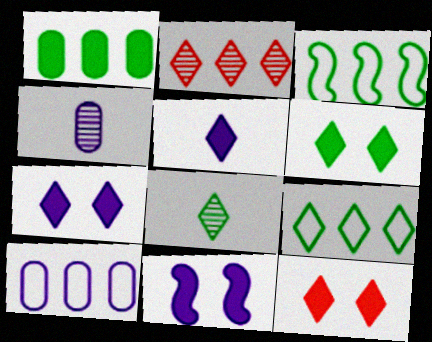[[3, 4, 12], 
[6, 7, 12], 
[6, 8, 9]]